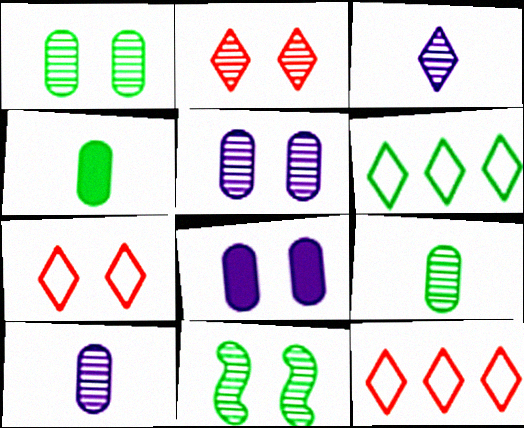[[2, 5, 11], 
[4, 6, 11], 
[7, 8, 11]]